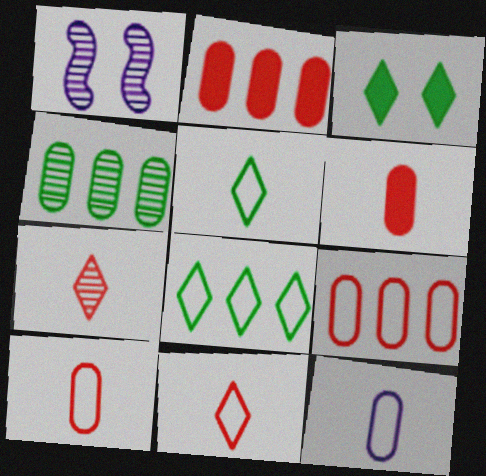[[1, 2, 5], 
[1, 4, 7], 
[1, 6, 8]]